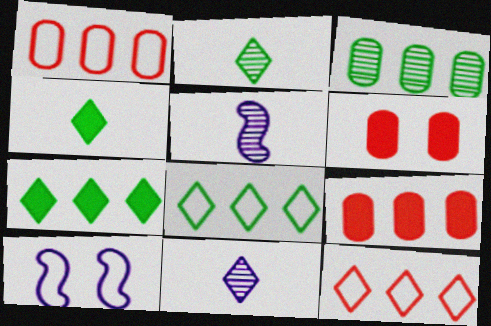[[2, 9, 10], 
[5, 6, 8]]